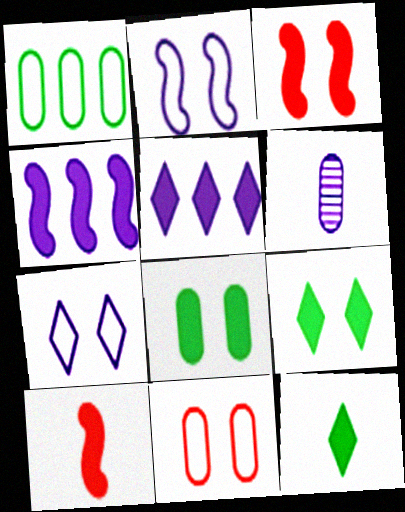[[2, 5, 6], 
[4, 6, 7], 
[5, 8, 10]]